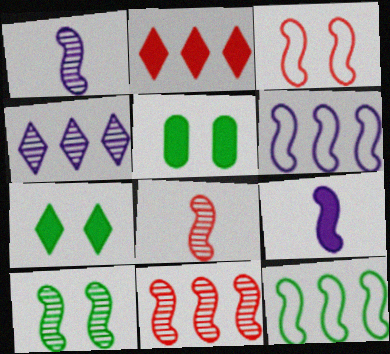[[1, 10, 11], 
[2, 5, 9]]